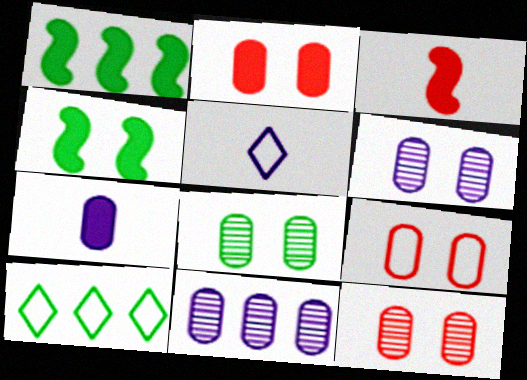[[1, 5, 12], 
[2, 9, 12], 
[3, 6, 10], 
[6, 8, 12]]